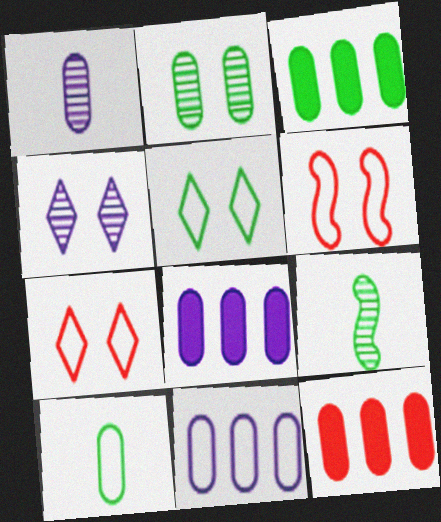[[2, 3, 10], 
[3, 5, 9], 
[3, 8, 12], 
[7, 8, 9]]